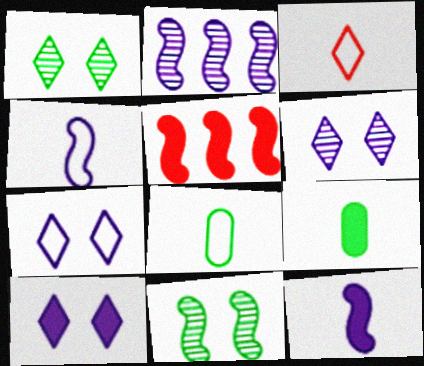[[3, 4, 8], 
[4, 5, 11], 
[5, 6, 8], 
[5, 9, 10], 
[6, 7, 10]]